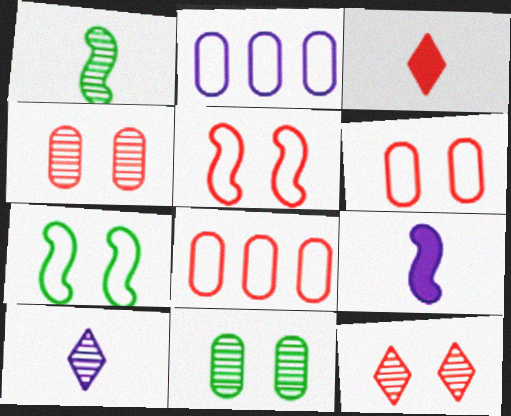[]